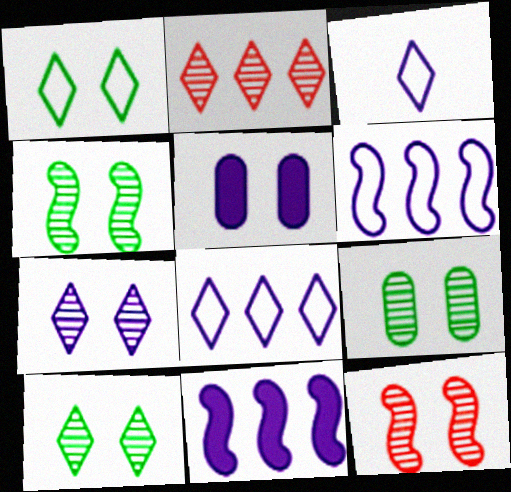[[1, 5, 12], 
[4, 9, 10], 
[7, 9, 12]]